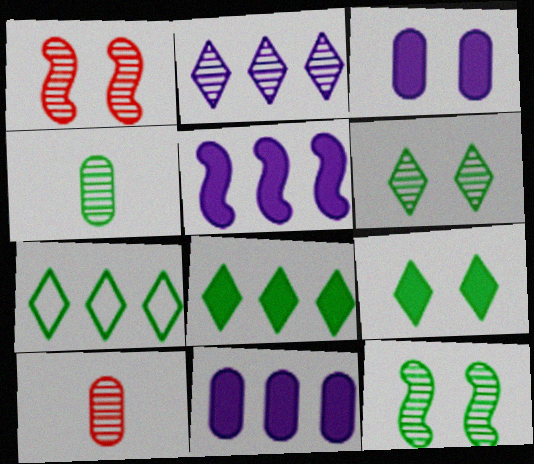[[1, 2, 4], 
[2, 10, 12]]